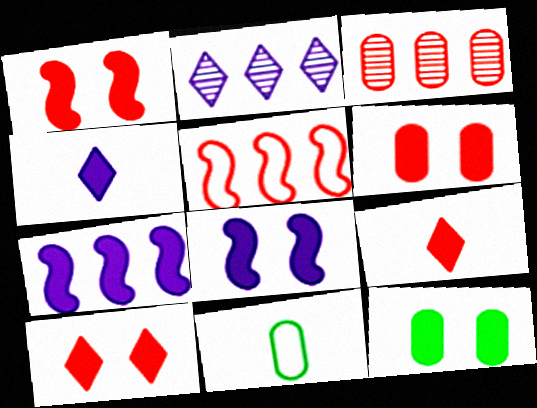[[1, 2, 11], 
[1, 6, 10], 
[7, 9, 12], 
[8, 10, 12]]